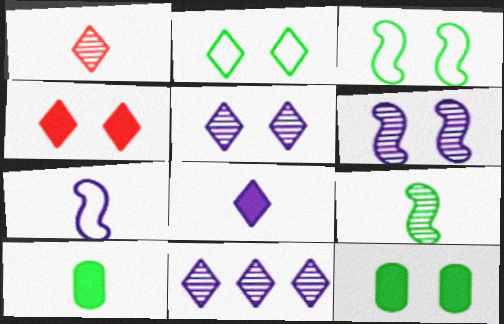[[1, 7, 10], 
[2, 4, 5]]